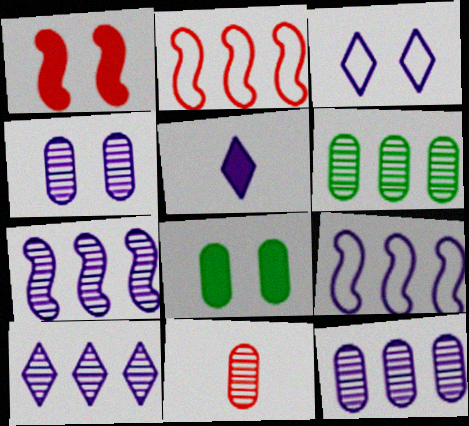[[3, 5, 10], 
[4, 5, 9], 
[4, 6, 11], 
[7, 10, 12]]